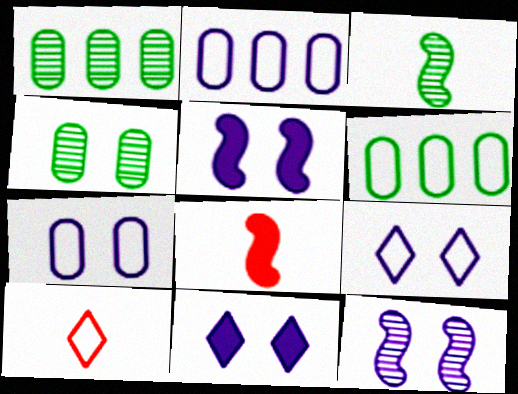[[1, 5, 10], 
[1, 8, 9], 
[7, 11, 12]]